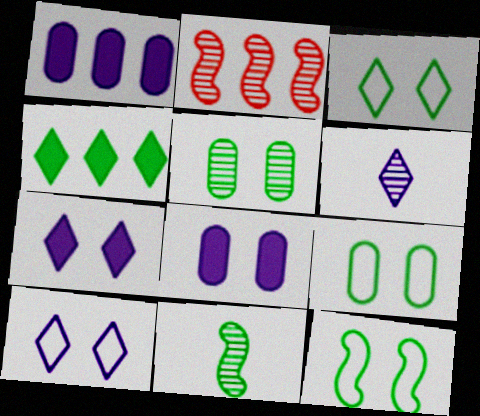[[2, 5, 6], 
[3, 9, 12], 
[4, 9, 11]]